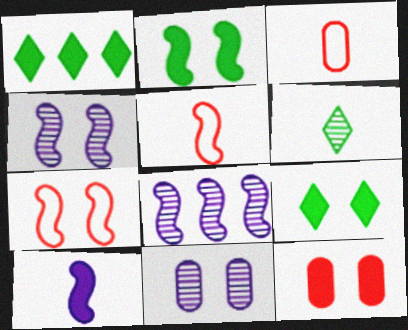[[1, 3, 4], 
[1, 5, 11], 
[1, 10, 12], 
[2, 4, 7], 
[2, 5, 8], 
[3, 6, 10], 
[3, 8, 9], 
[7, 9, 11]]